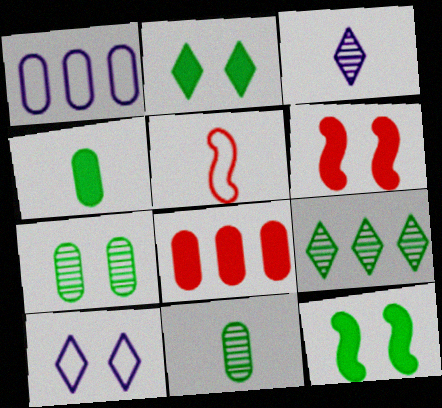[[3, 4, 5], 
[6, 7, 10]]